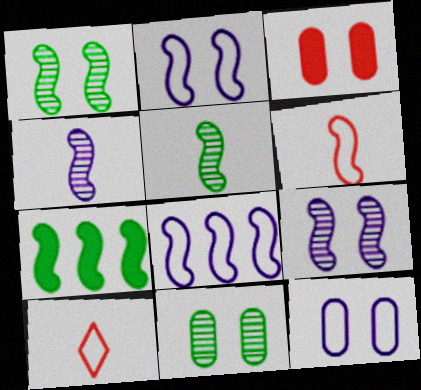[[3, 11, 12], 
[6, 7, 9]]